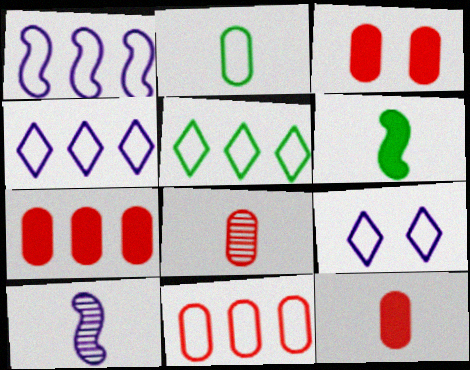[[1, 5, 11], 
[3, 5, 10], 
[3, 7, 12], 
[3, 8, 11]]